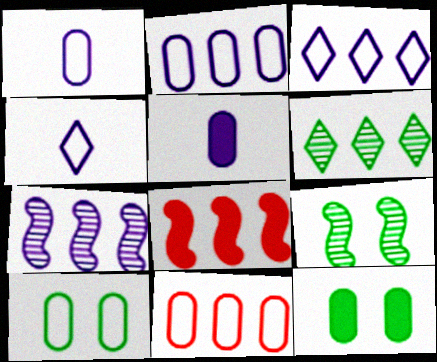[[1, 10, 11], 
[2, 6, 8]]